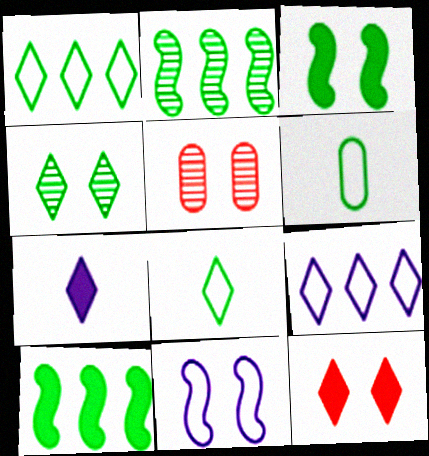[[4, 6, 10]]